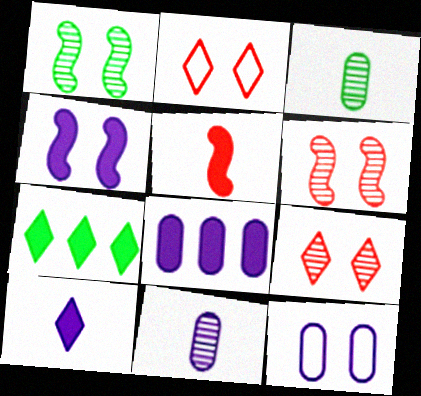[[4, 8, 10], 
[8, 11, 12]]